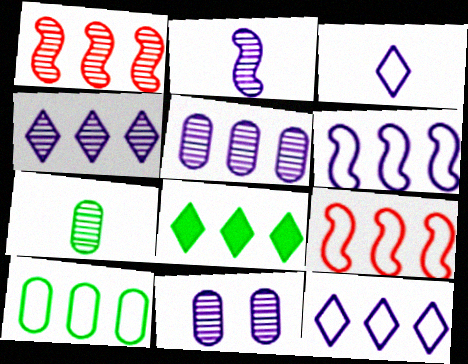[[2, 4, 11], 
[5, 8, 9], 
[9, 10, 12]]